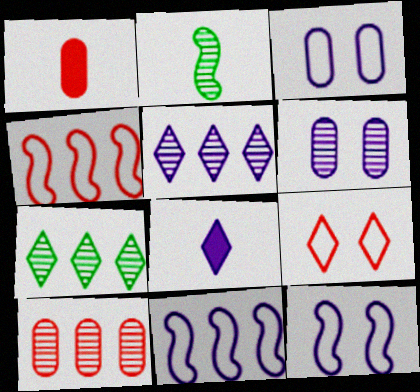[[1, 7, 12], 
[6, 8, 11], 
[7, 8, 9]]